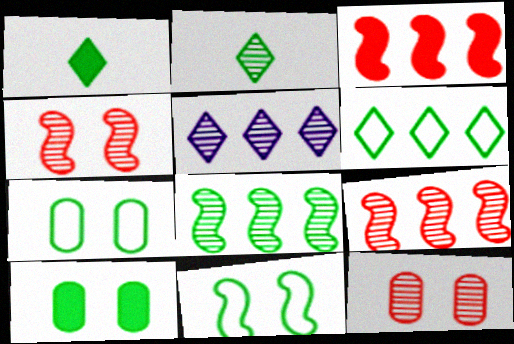[[1, 7, 8]]